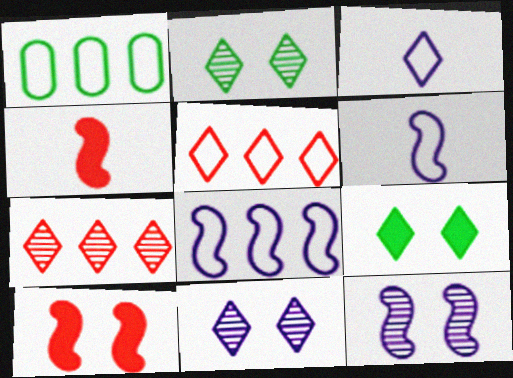[[1, 4, 11], 
[1, 5, 8], 
[3, 7, 9]]